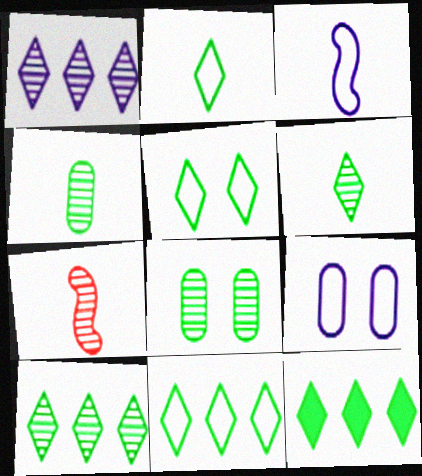[[1, 7, 8], 
[2, 5, 11], 
[5, 6, 12], 
[7, 9, 12], 
[10, 11, 12]]